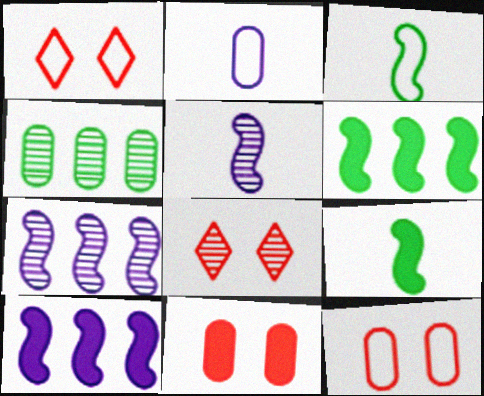[[2, 4, 11], 
[2, 6, 8], 
[4, 5, 8]]